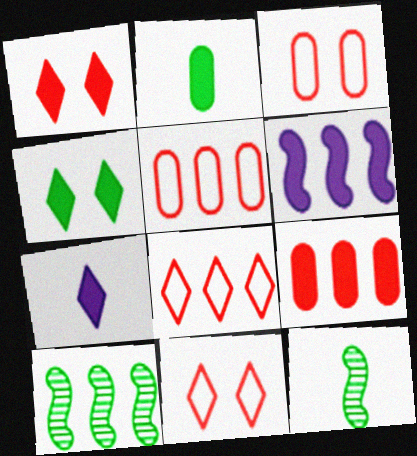[[1, 2, 6], 
[3, 7, 10]]